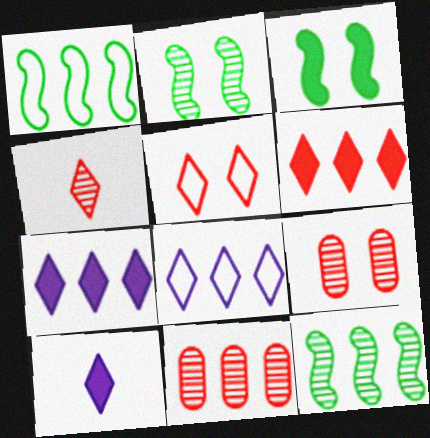[[1, 7, 11], 
[1, 9, 10], 
[4, 5, 6]]